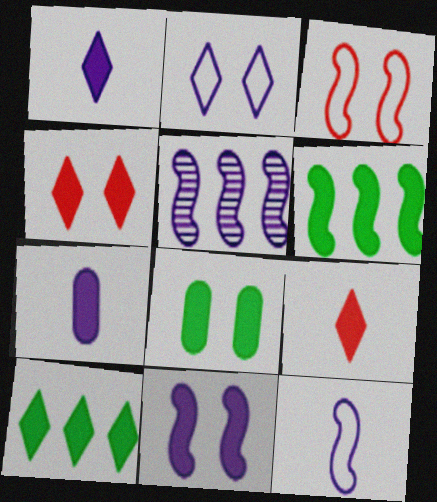[[1, 4, 10], 
[2, 5, 7], 
[4, 6, 7], 
[4, 8, 11], 
[5, 11, 12]]